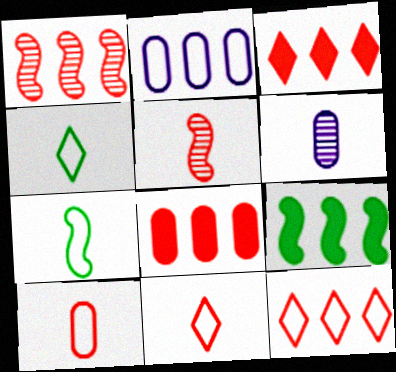[[1, 8, 12]]